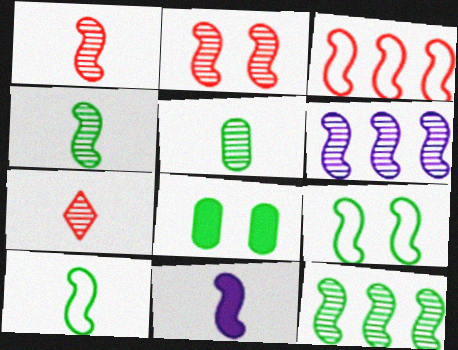[[1, 10, 11], 
[2, 4, 6]]